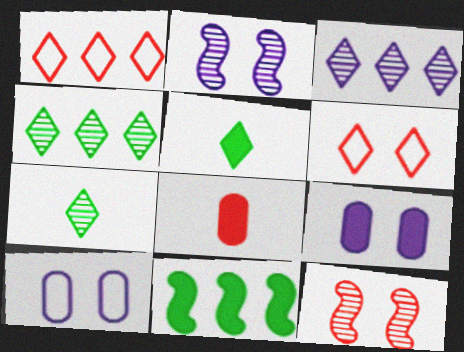[[1, 8, 12], 
[3, 5, 6]]